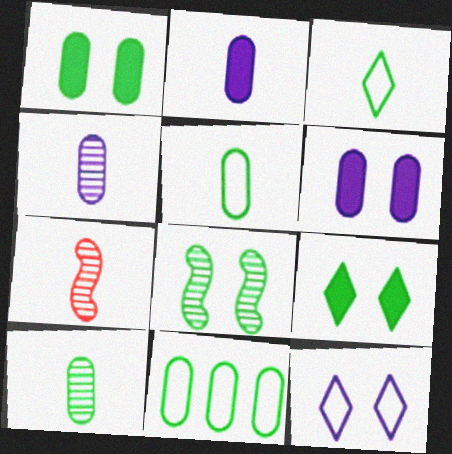[[1, 10, 11], 
[2, 3, 7]]